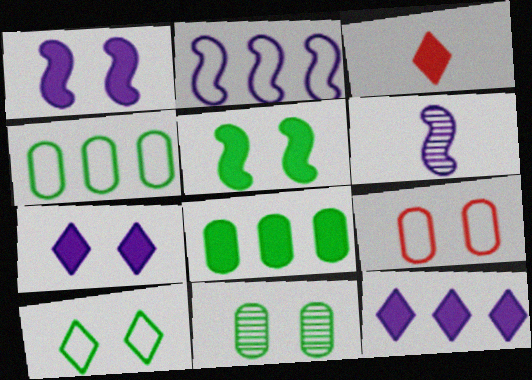[[1, 2, 6], 
[1, 3, 8], 
[2, 3, 11], 
[5, 10, 11]]